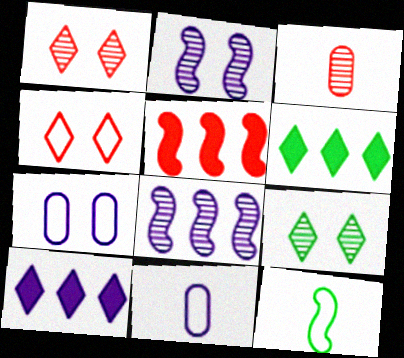[[2, 5, 12], 
[2, 10, 11], 
[3, 4, 5], 
[3, 8, 9], 
[5, 9, 11]]